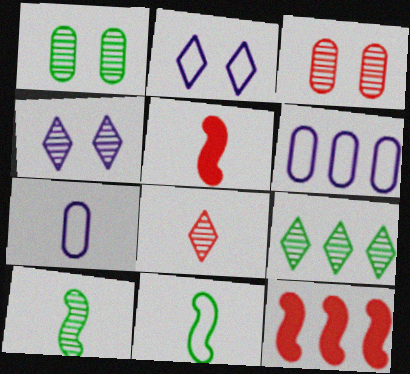[[1, 9, 10], 
[4, 8, 9], 
[6, 9, 12]]